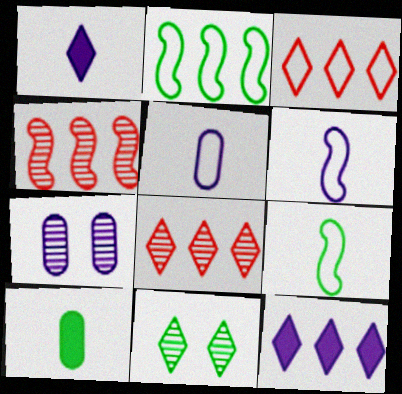[[1, 3, 11], 
[2, 10, 11], 
[6, 7, 12]]